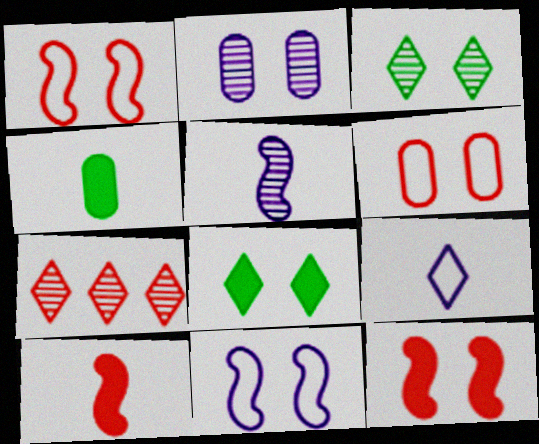[[1, 2, 8], 
[4, 7, 11], 
[6, 7, 10], 
[7, 8, 9]]